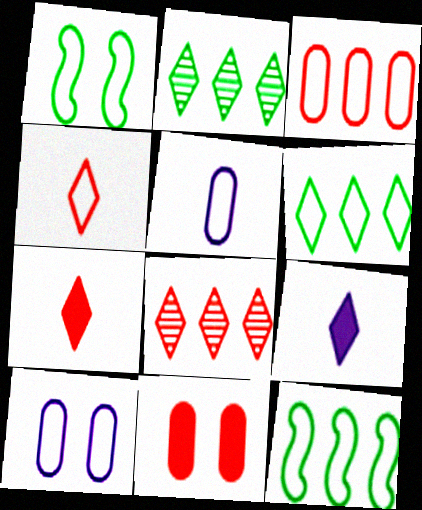[[4, 10, 12]]